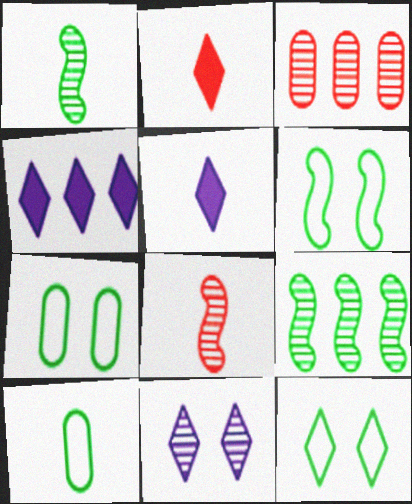[[1, 3, 11], 
[3, 5, 6], 
[4, 7, 8], 
[5, 8, 10], 
[6, 7, 12]]